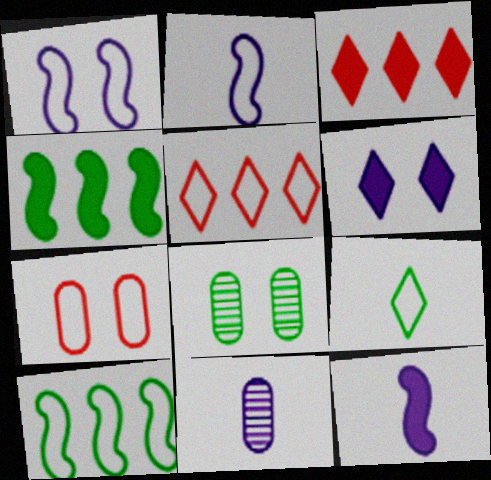[[2, 3, 8], 
[4, 8, 9], 
[5, 8, 12]]